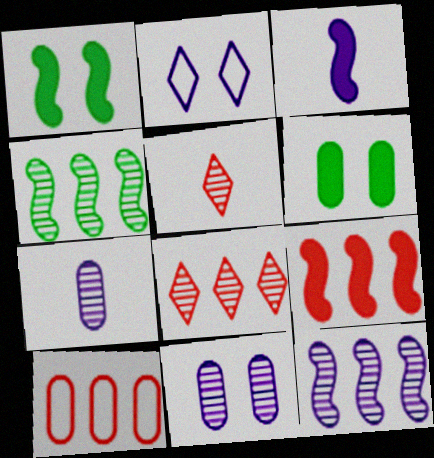[[1, 3, 9], 
[4, 5, 11], 
[6, 7, 10], 
[8, 9, 10]]